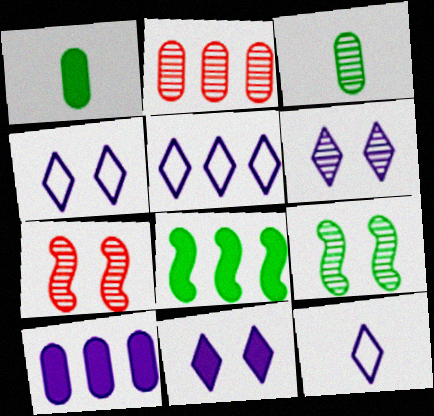[[1, 5, 7], 
[2, 5, 8], 
[4, 5, 12], 
[4, 6, 11]]